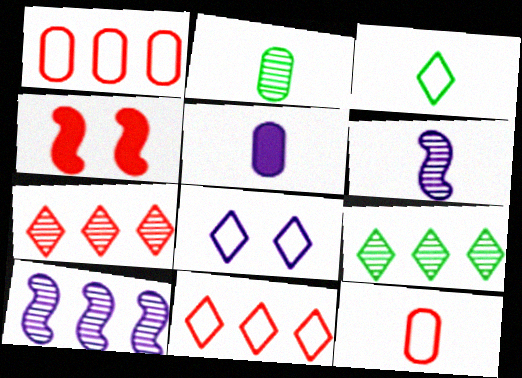[[2, 5, 12], 
[3, 8, 11], 
[4, 7, 12], 
[5, 8, 10]]